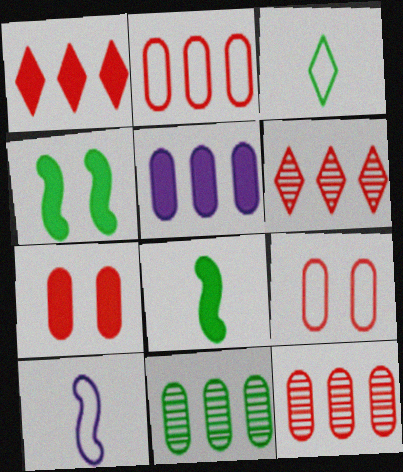[[2, 5, 11], 
[3, 4, 11]]